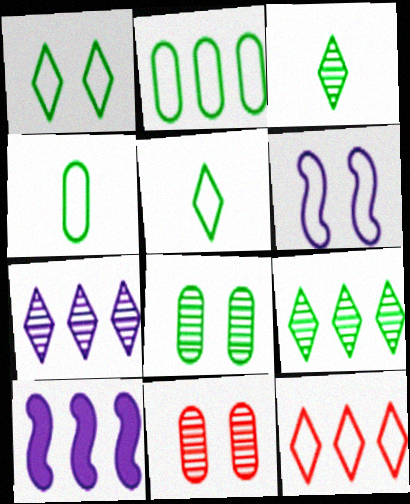[[4, 6, 12], 
[5, 10, 11]]